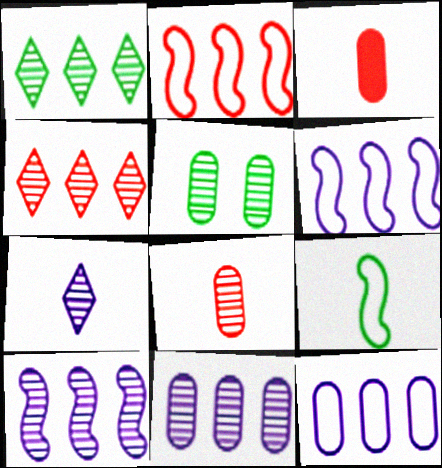[[3, 5, 12], 
[3, 7, 9], 
[5, 8, 11]]